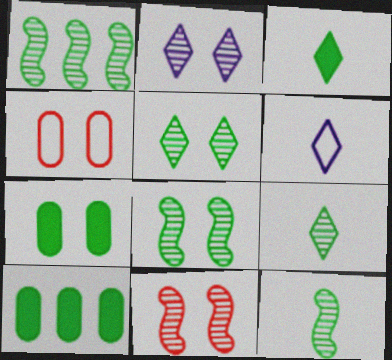[[1, 8, 12], 
[6, 10, 11]]